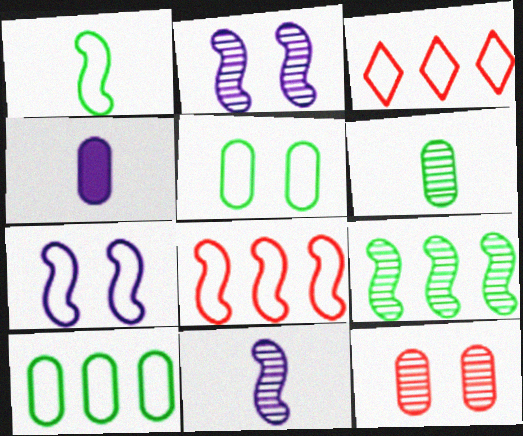[[1, 7, 8], 
[4, 10, 12]]